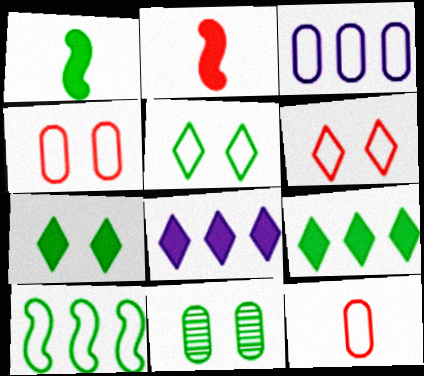[]